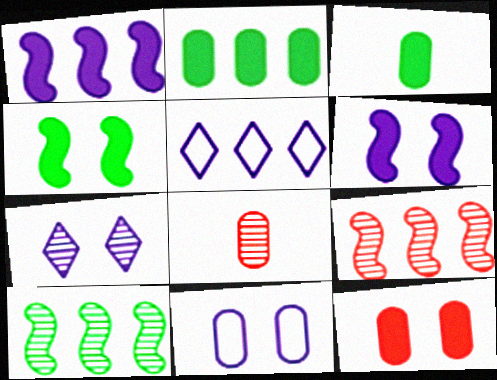[[2, 5, 9], 
[2, 8, 11], 
[4, 5, 8], 
[6, 7, 11], 
[7, 8, 10]]